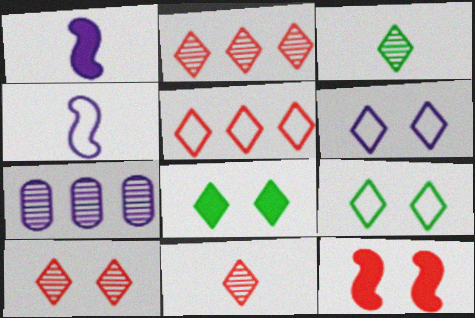[[1, 6, 7], 
[2, 10, 11], 
[6, 8, 10]]